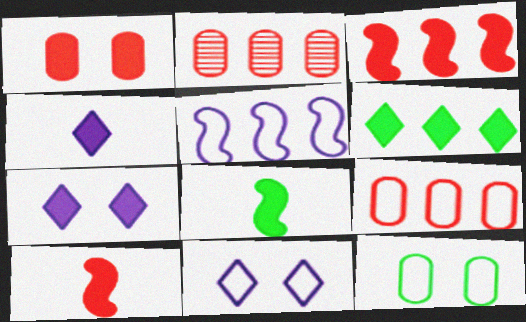[[2, 5, 6], 
[2, 8, 11]]